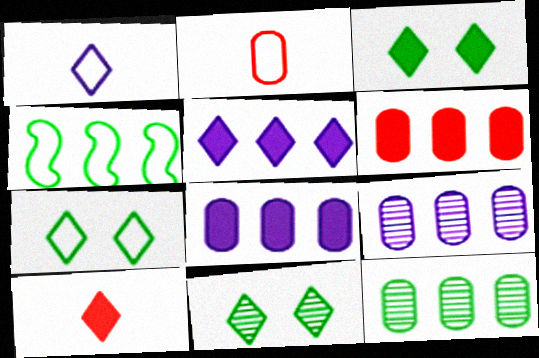[[3, 5, 10], 
[3, 7, 11]]